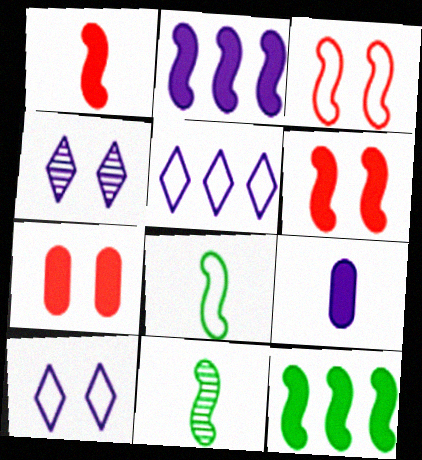[[2, 3, 11], 
[5, 7, 11]]